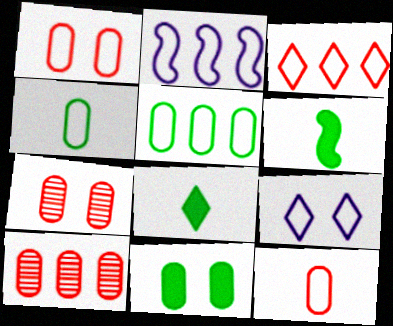[[2, 3, 5], 
[2, 7, 8], 
[6, 9, 10]]